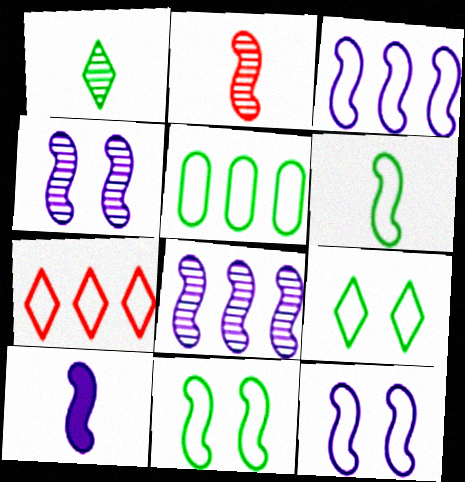[[2, 6, 10], 
[3, 4, 10], 
[3, 5, 7], 
[5, 6, 9], 
[8, 10, 12]]